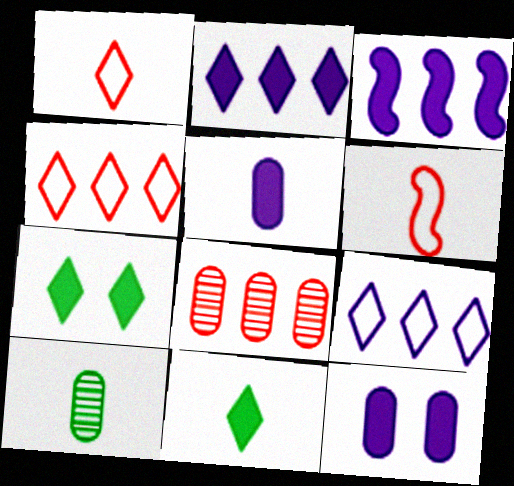[]